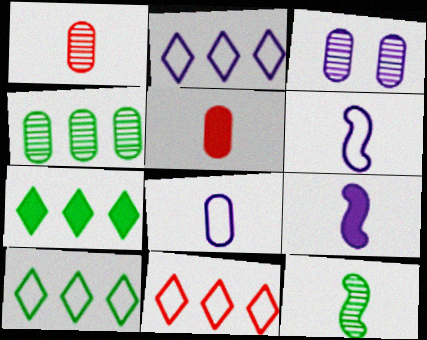[[1, 3, 4], 
[2, 3, 9], 
[2, 10, 11]]